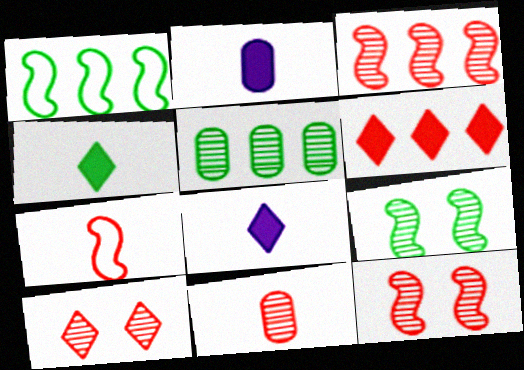[[1, 2, 10], 
[3, 10, 11]]